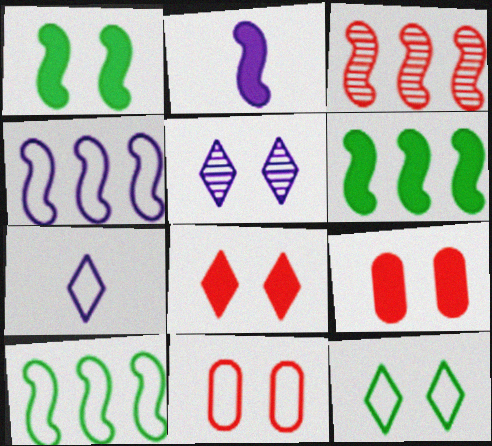[[1, 5, 11], 
[3, 4, 6], 
[5, 8, 12], 
[7, 10, 11]]